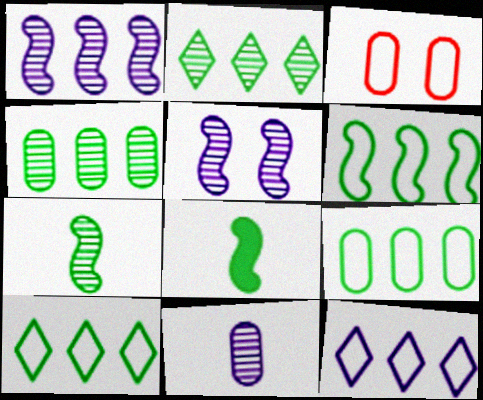[[6, 9, 10]]